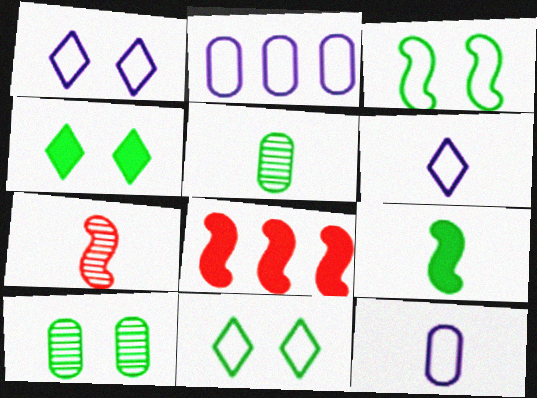[[1, 5, 8], 
[2, 4, 7], 
[3, 4, 10], 
[6, 8, 10]]